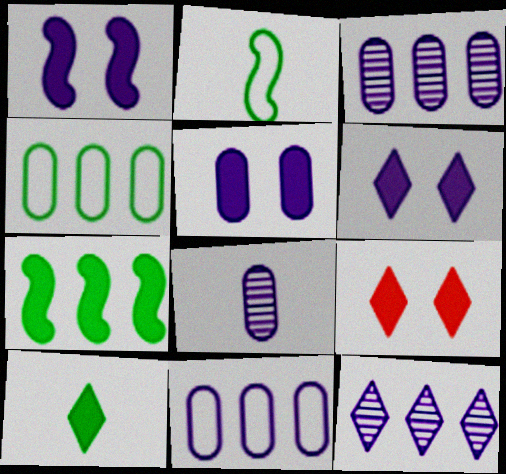[[1, 5, 6], 
[2, 3, 9], 
[5, 8, 11]]